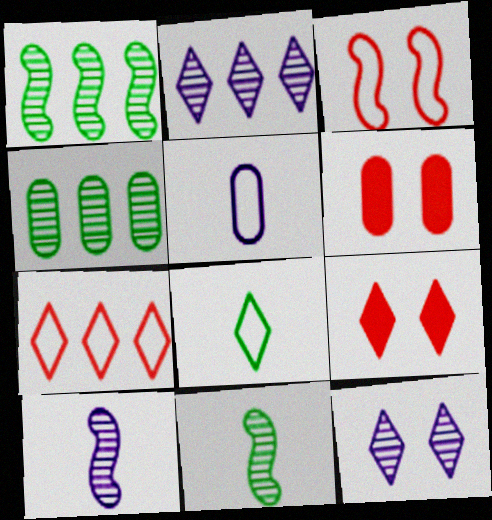[[1, 5, 9], 
[2, 8, 9], 
[4, 5, 6]]